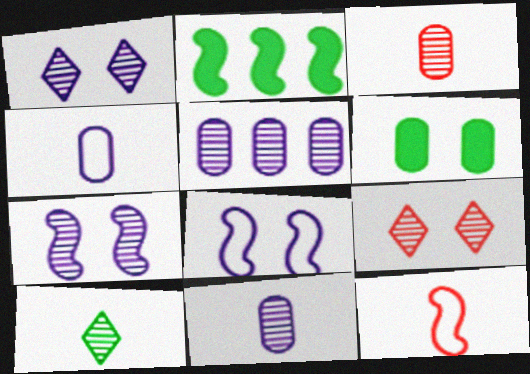[[2, 4, 9], 
[2, 7, 12], 
[6, 8, 9]]